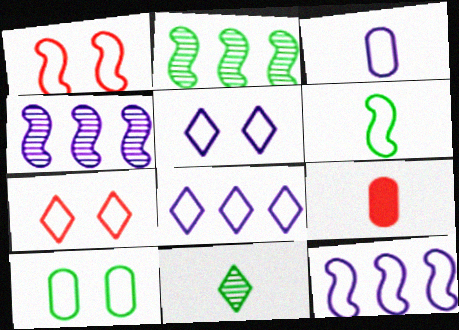[[1, 5, 10], 
[1, 6, 12], 
[2, 5, 9], 
[3, 5, 12]]